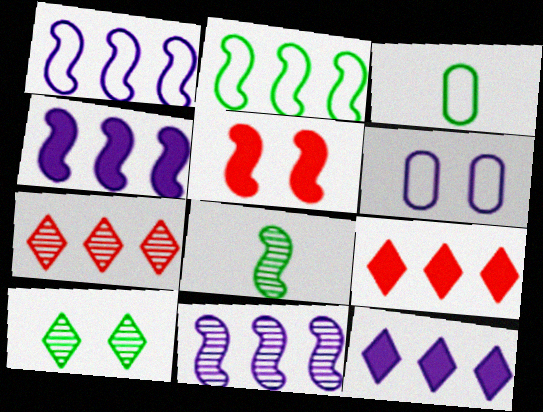[[1, 4, 11], 
[1, 5, 8], 
[5, 6, 10], 
[6, 8, 9]]